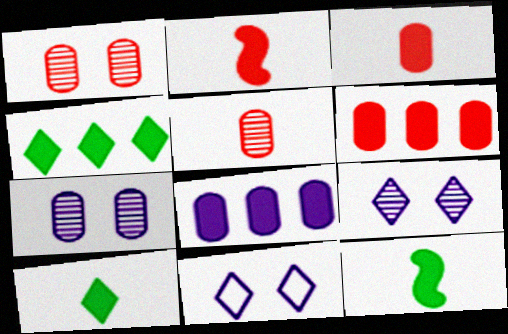[]